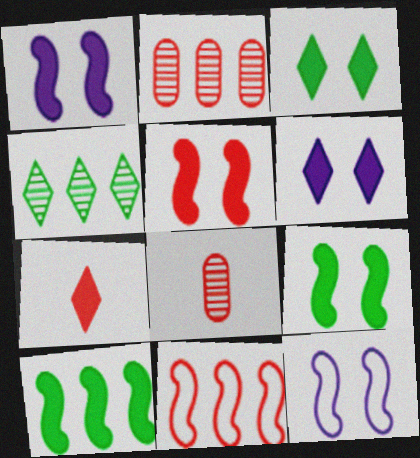[[1, 5, 9]]